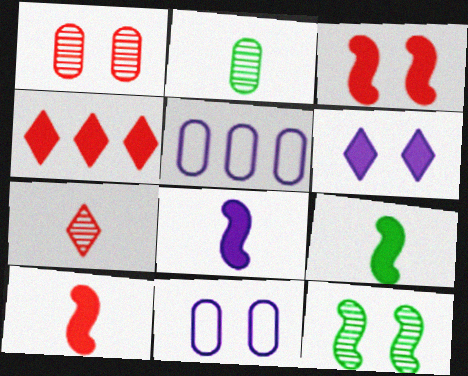[[8, 9, 10]]